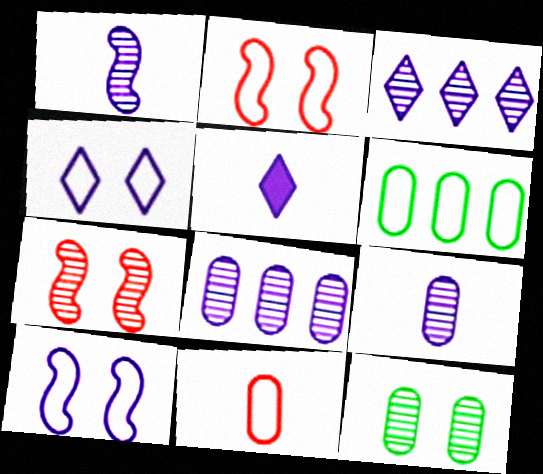[[3, 4, 5], 
[5, 6, 7], 
[5, 8, 10]]